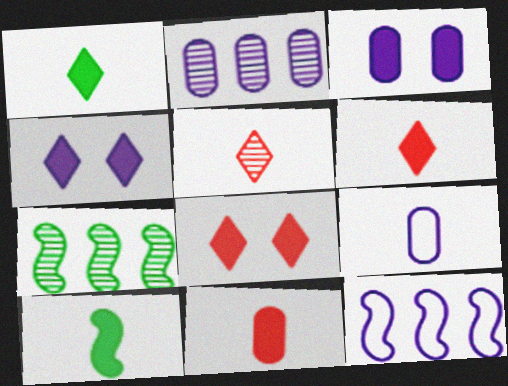[[2, 3, 9], 
[5, 9, 10], 
[7, 8, 9]]